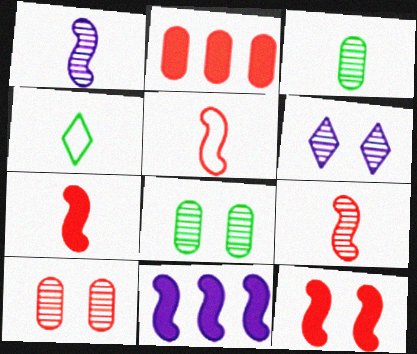[[4, 10, 11], 
[5, 7, 9]]